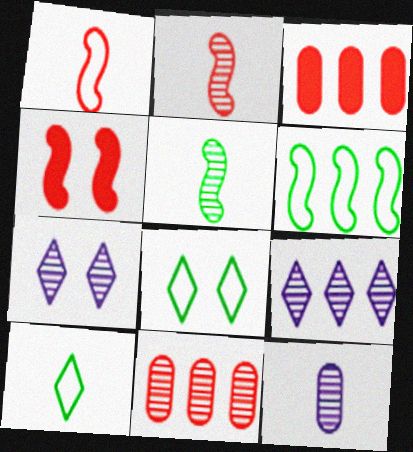[[3, 6, 9], 
[5, 7, 11]]